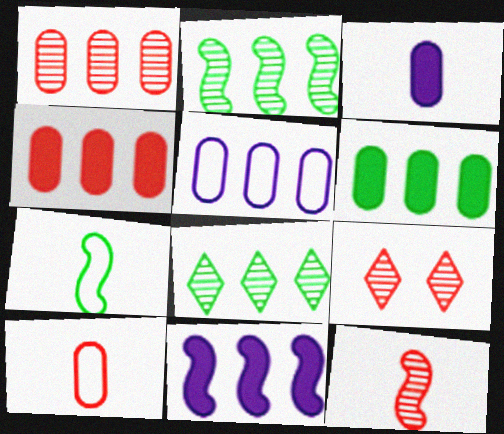[[1, 5, 6], 
[1, 9, 12]]